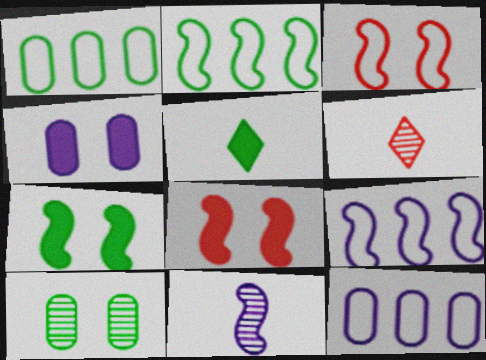[[2, 4, 6], 
[2, 5, 10], 
[2, 8, 11], 
[6, 7, 12]]